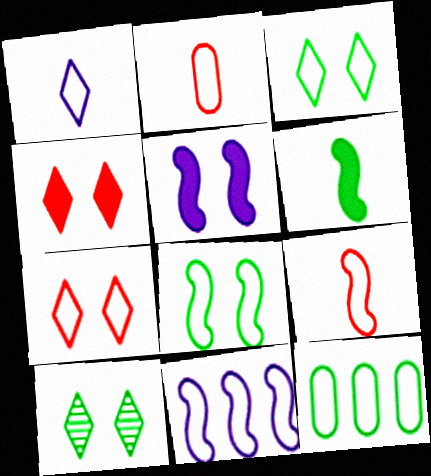[[2, 3, 11], 
[6, 10, 12], 
[8, 9, 11]]